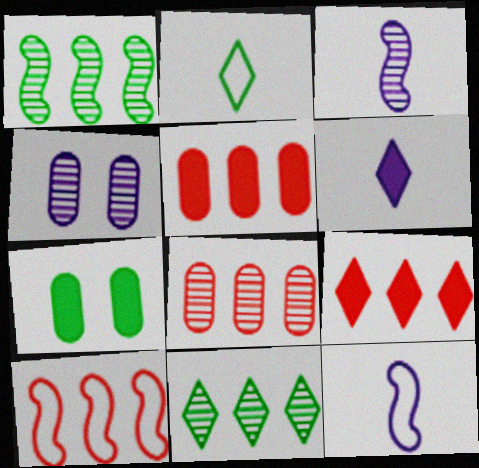[[1, 2, 7], 
[8, 9, 10]]